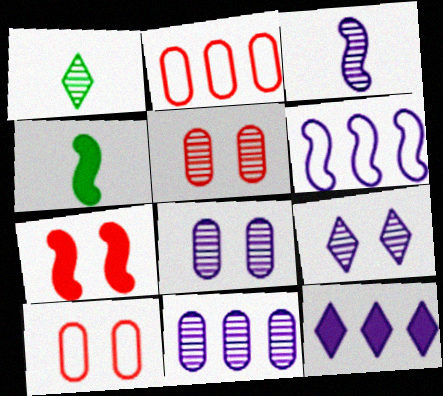[[2, 4, 9], 
[3, 9, 11], 
[6, 11, 12]]